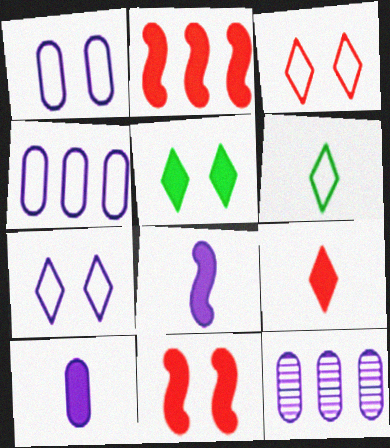[[1, 10, 12], 
[2, 5, 10], 
[6, 11, 12], 
[7, 8, 12]]